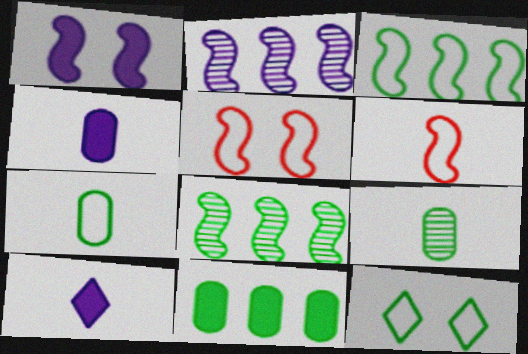[[1, 6, 8], 
[3, 7, 12], 
[6, 9, 10]]